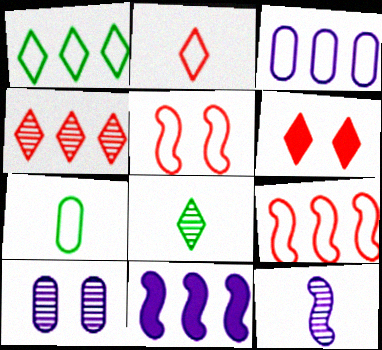[[1, 3, 9], 
[2, 4, 6]]